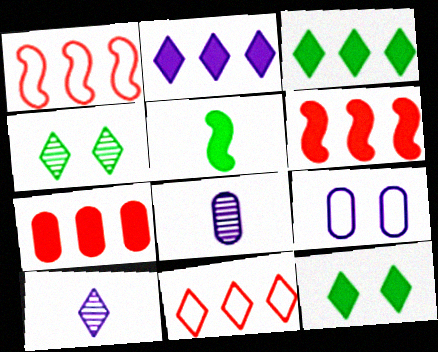[[1, 8, 12], 
[10, 11, 12]]